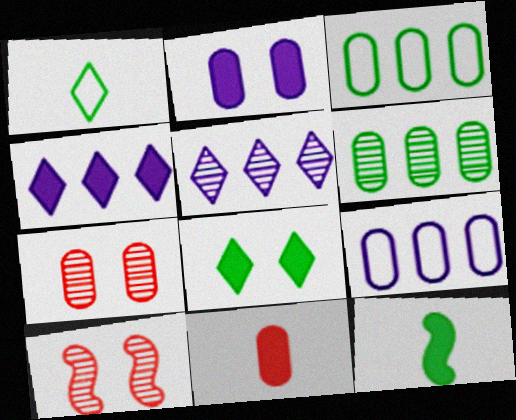[]